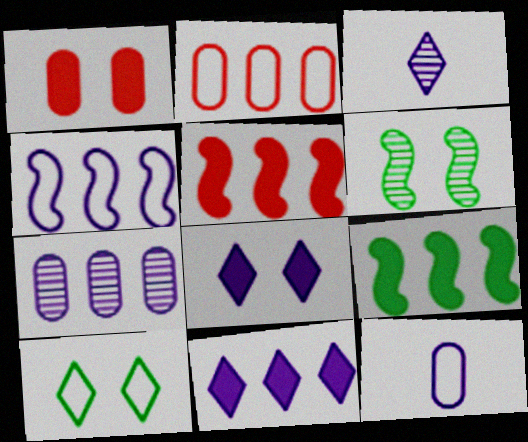[[4, 7, 11]]